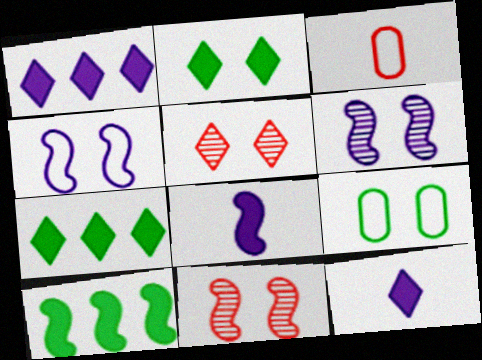[[3, 6, 7]]